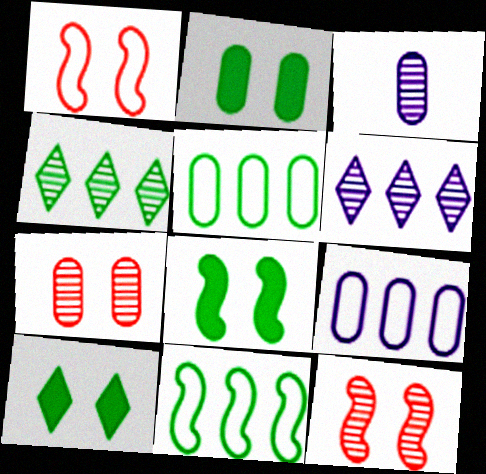[[2, 8, 10], 
[3, 4, 12]]